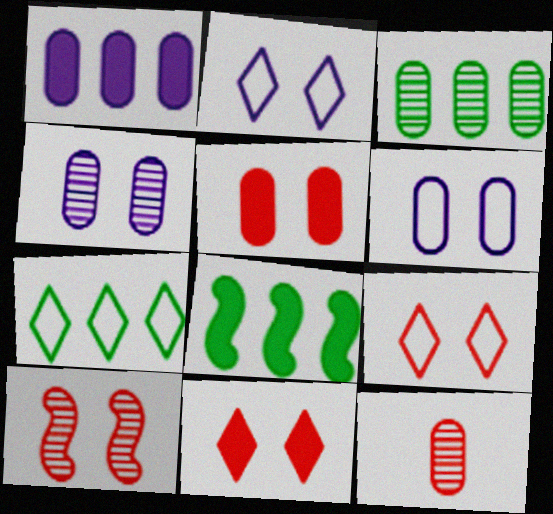[[2, 8, 12], 
[3, 4, 12], 
[3, 7, 8], 
[5, 9, 10]]